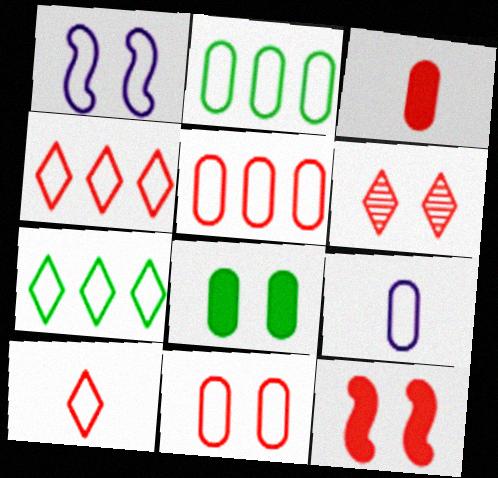[[1, 2, 10], 
[1, 6, 8], 
[2, 9, 11], 
[6, 11, 12]]